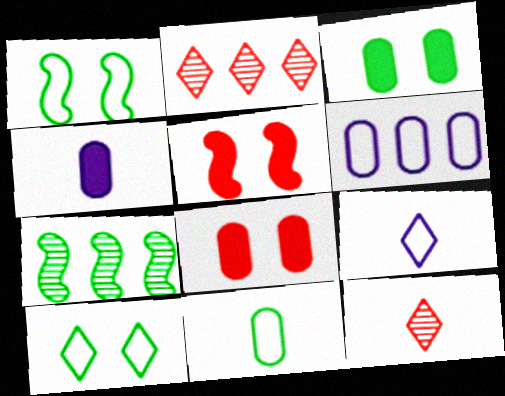[[1, 2, 4], 
[7, 8, 9]]